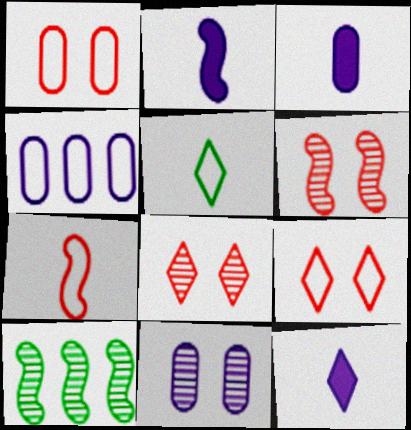[[1, 10, 12], 
[2, 3, 12], 
[3, 4, 11], 
[3, 9, 10]]